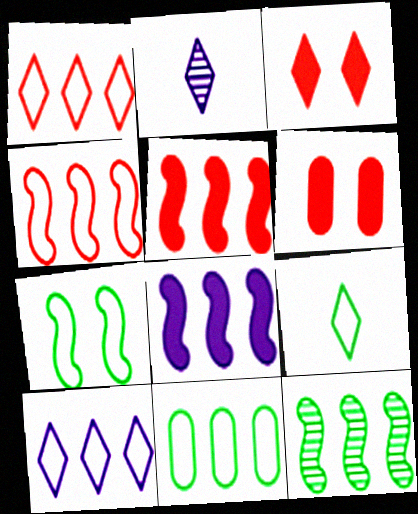[[4, 8, 12], 
[4, 10, 11], 
[7, 9, 11]]